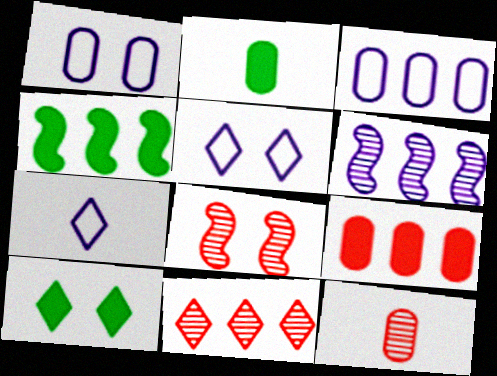[[1, 8, 10], 
[2, 4, 10], 
[3, 4, 11], 
[4, 5, 12], 
[7, 10, 11], 
[8, 11, 12]]